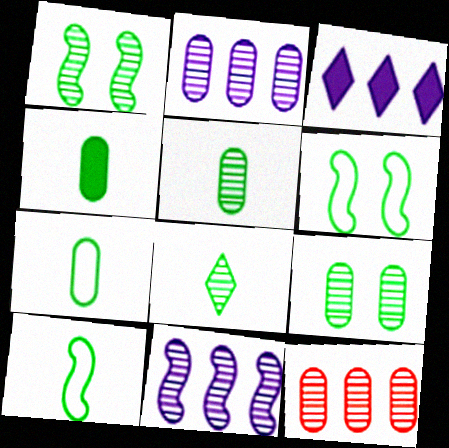[[4, 5, 7], 
[4, 8, 10]]